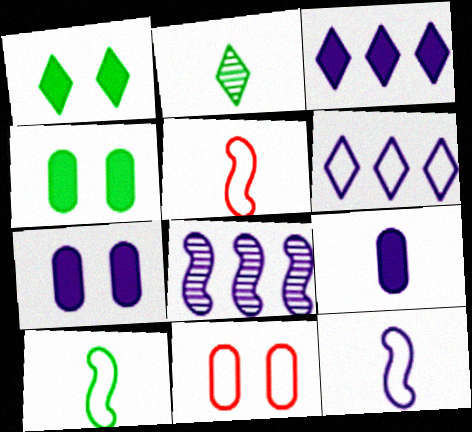[[2, 5, 9], 
[5, 10, 12], 
[6, 10, 11]]